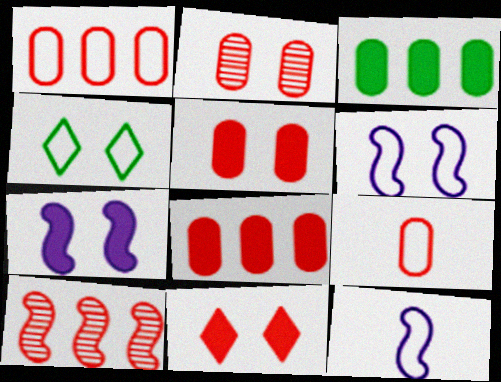[[1, 4, 12], 
[2, 4, 7], 
[2, 8, 9], 
[9, 10, 11]]